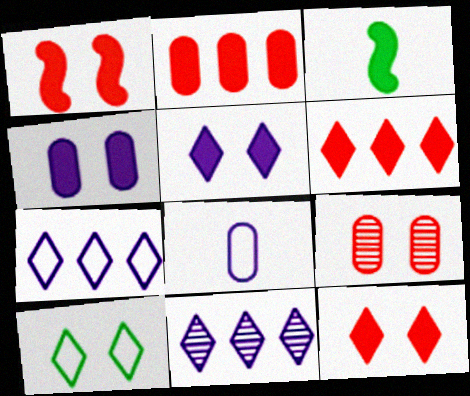[[2, 3, 5], 
[3, 4, 6], 
[3, 7, 9]]